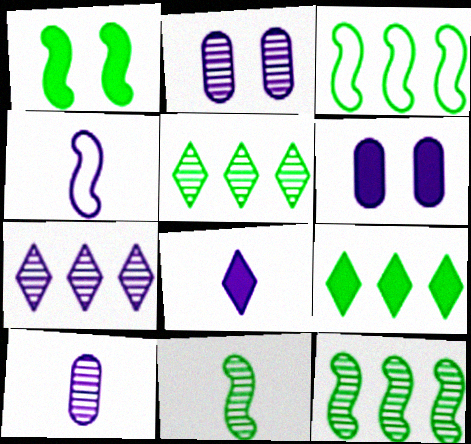[[1, 3, 11], 
[4, 6, 7], 
[4, 8, 10]]